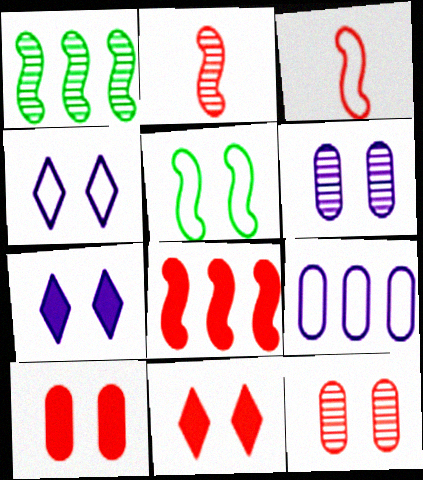[[5, 6, 11], 
[5, 7, 12]]